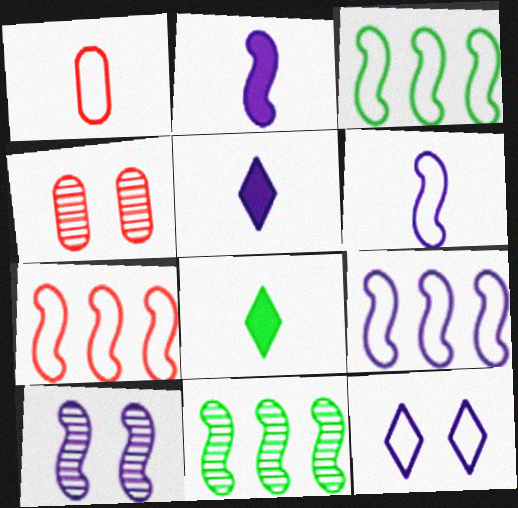[[1, 3, 12], 
[2, 9, 10], 
[3, 4, 5], 
[3, 7, 9], 
[4, 8, 9]]